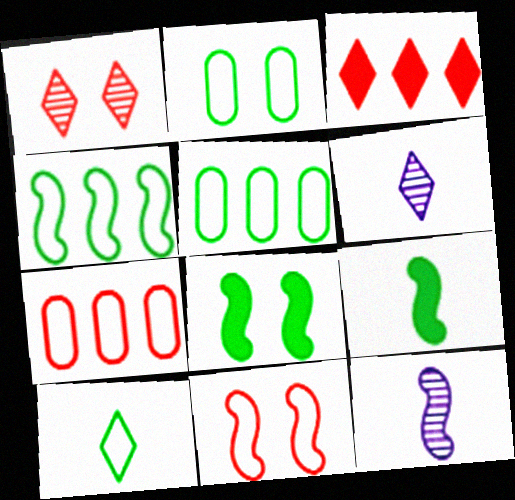[[2, 3, 12], 
[2, 4, 10], 
[6, 7, 8]]